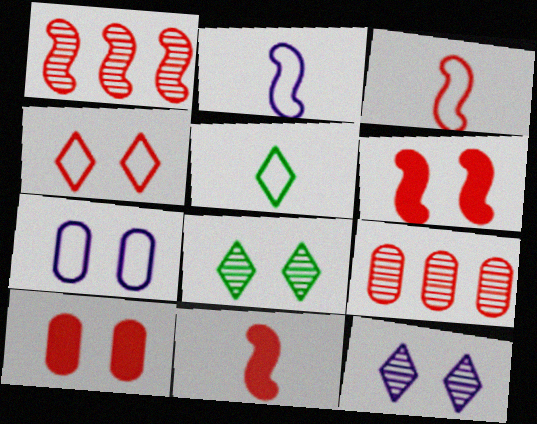[[1, 3, 6], 
[4, 9, 11], 
[6, 7, 8]]